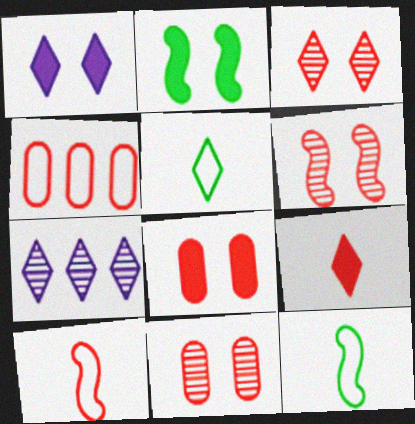[[1, 2, 8], 
[3, 6, 11], 
[4, 6, 9], 
[7, 8, 12]]